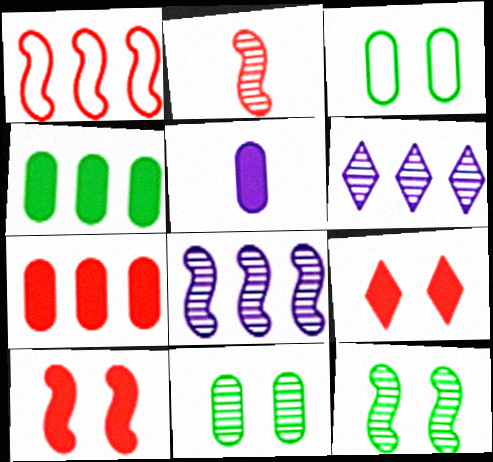[[1, 2, 10], 
[1, 4, 6], 
[2, 6, 11], 
[2, 8, 12]]